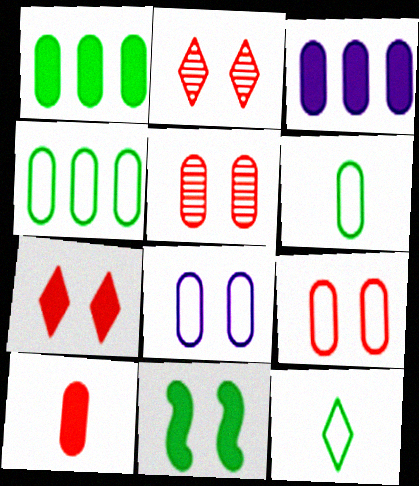[[2, 8, 11], 
[3, 5, 6]]